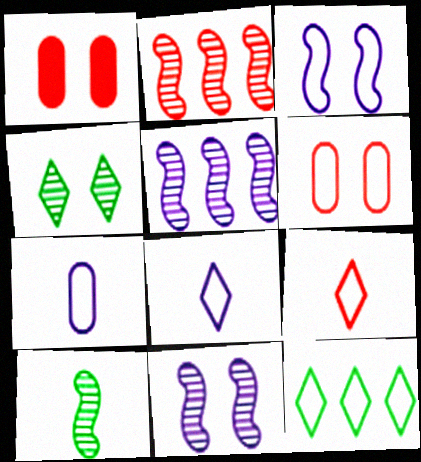[[1, 2, 9], 
[1, 3, 4], 
[2, 10, 11]]